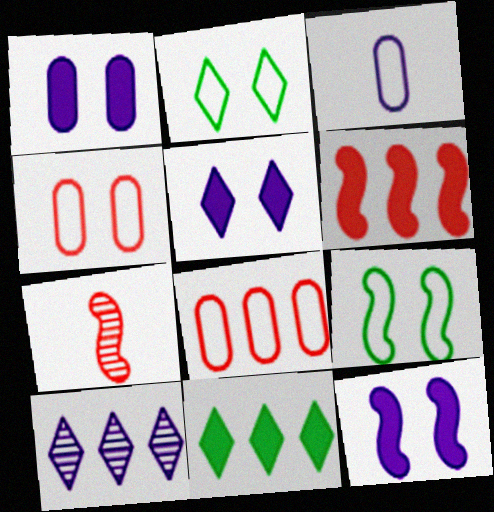[[1, 5, 12], 
[3, 10, 12]]